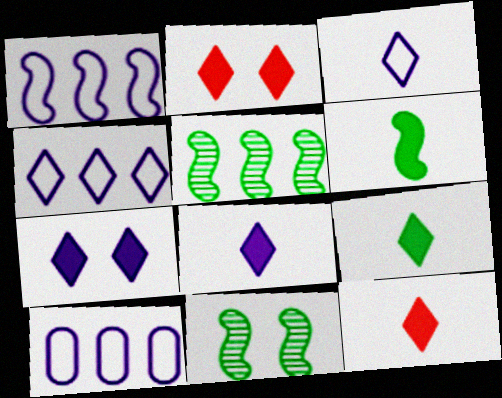[[1, 4, 10], 
[8, 9, 12], 
[10, 11, 12]]